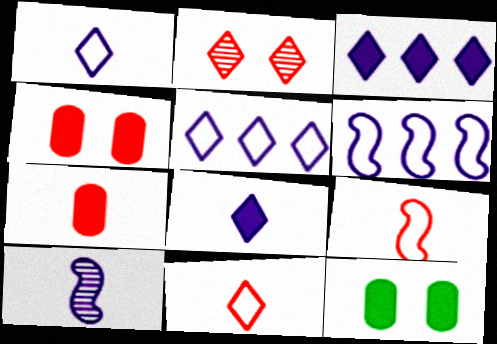[]